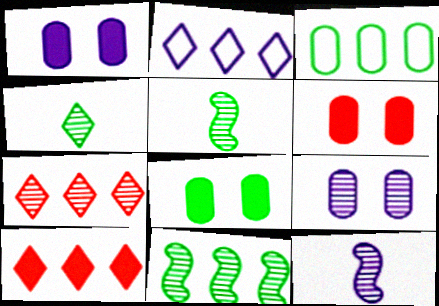[[1, 2, 12], 
[1, 6, 8], 
[2, 5, 6], 
[5, 7, 9]]